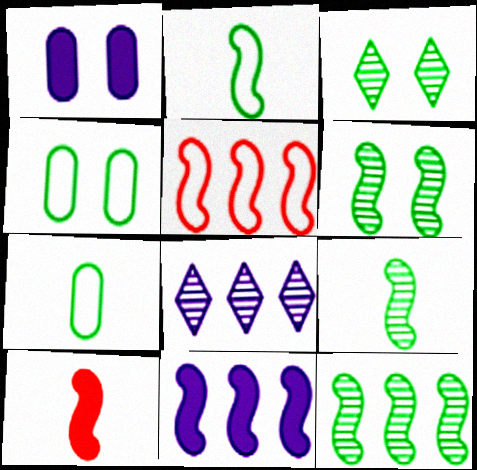[[4, 8, 10], 
[5, 11, 12], 
[6, 9, 12]]